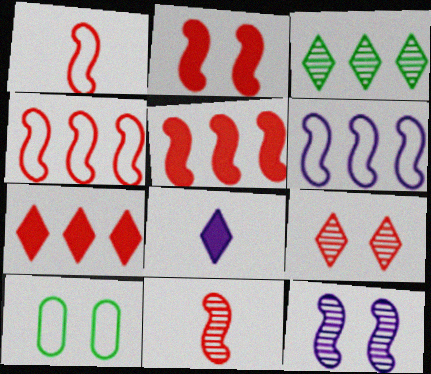[[2, 4, 11]]